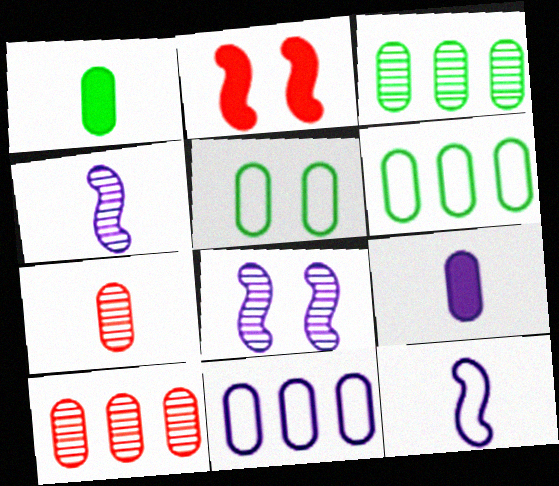[[1, 3, 5], 
[5, 9, 10]]